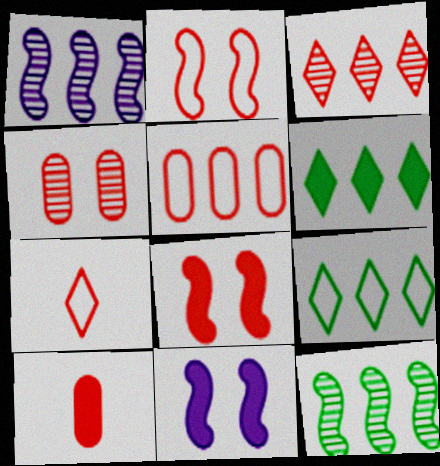[[1, 5, 6], 
[2, 3, 10], 
[2, 5, 7], 
[4, 5, 10], 
[6, 10, 11]]